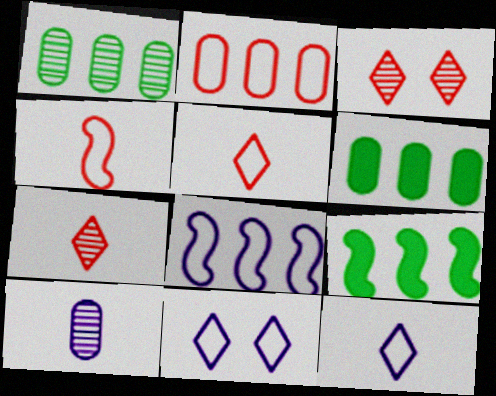[]